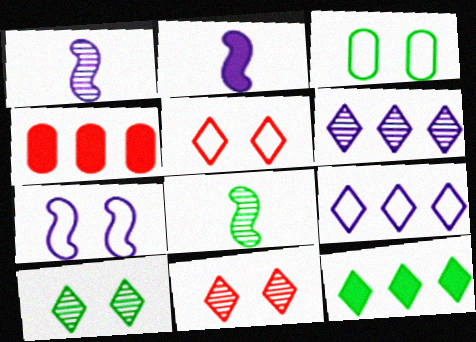[[3, 5, 7], 
[3, 8, 12]]